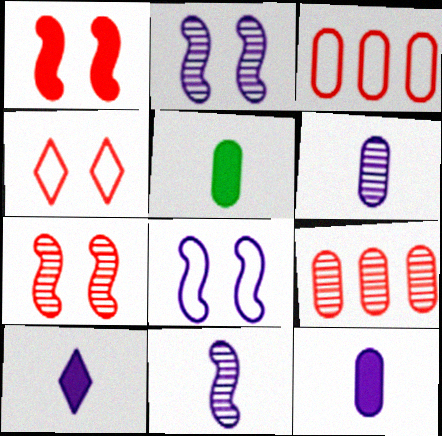[]